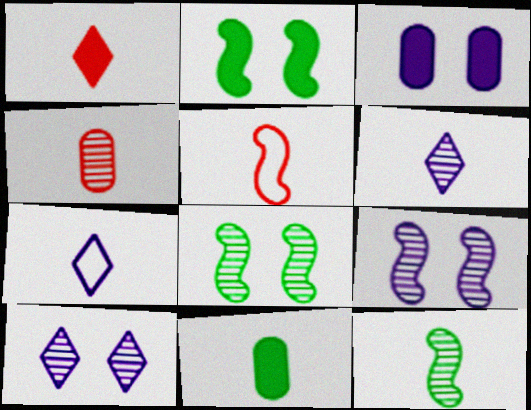[[1, 4, 5], 
[4, 6, 12], 
[5, 6, 11]]